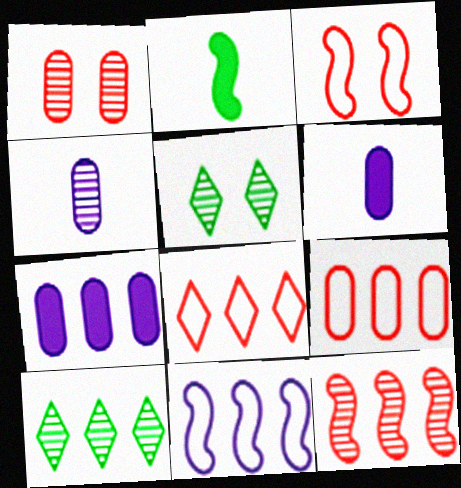[[3, 6, 10], 
[4, 5, 12]]